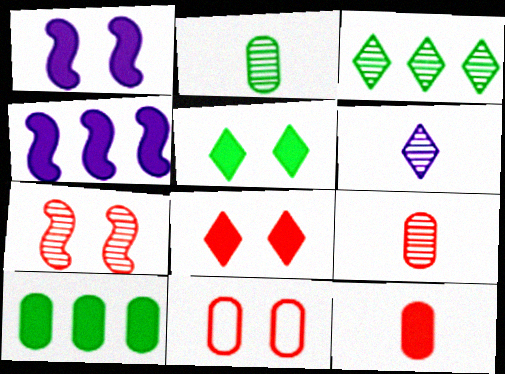[[4, 5, 12], 
[7, 8, 11]]